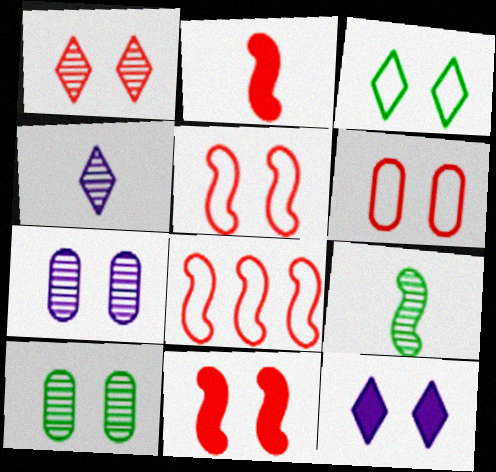[[1, 3, 12], 
[1, 6, 11], 
[3, 7, 11], 
[5, 10, 12]]